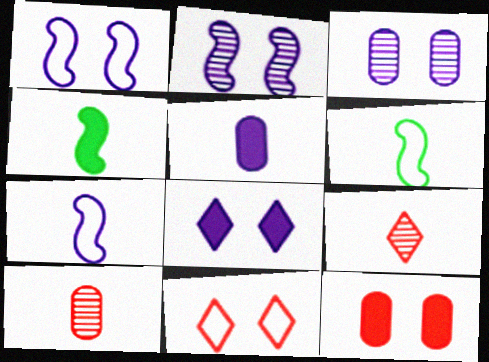[[1, 3, 8], 
[5, 6, 9]]